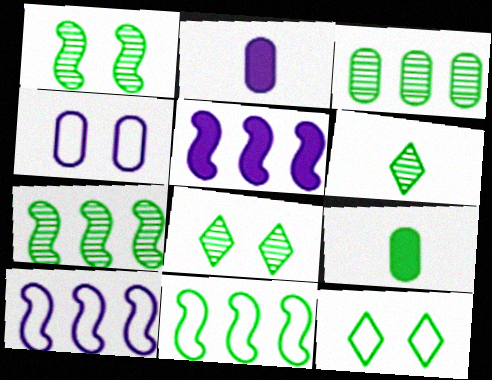[[1, 3, 6], 
[7, 9, 12], 
[8, 9, 11]]